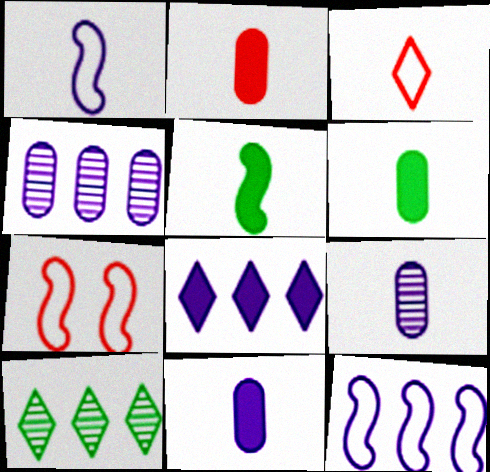[[2, 6, 11], 
[3, 5, 9], 
[4, 8, 12], 
[7, 10, 11]]